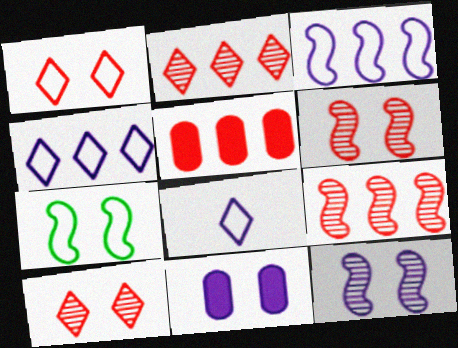[[7, 10, 11]]